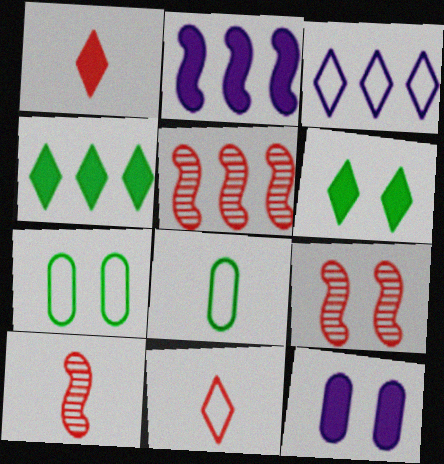[[5, 9, 10]]